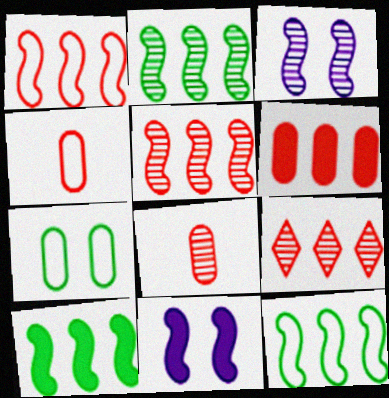[[1, 6, 9], 
[2, 10, 12]]